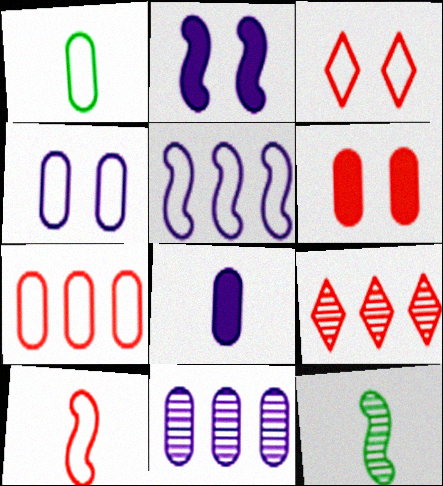[[1, 2, 9], 
[1, 3, 5], 
[1, 4, 7], 
[1, 6, 11], 
[3, 7, 10], 
[4, 8, 11], 
[6, 9, 10]]